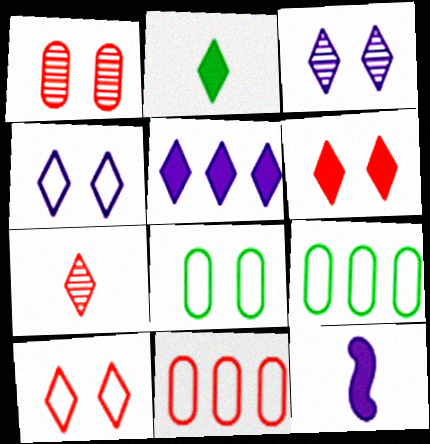[[2, 5, 6]]